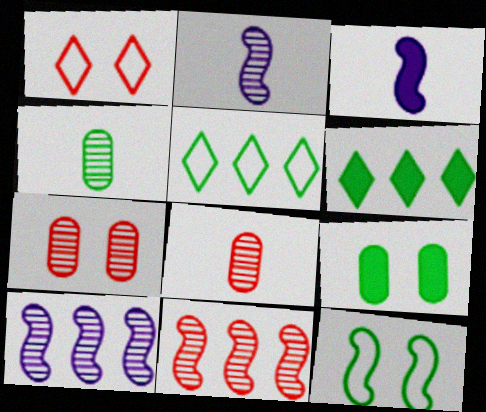[[3, 5, 7], 
[3, 11, 12], 
[4, 6, 12]]